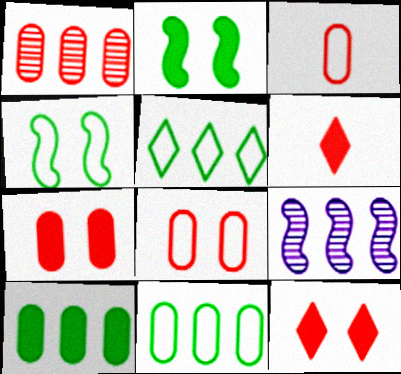[[1, 3, 7]]